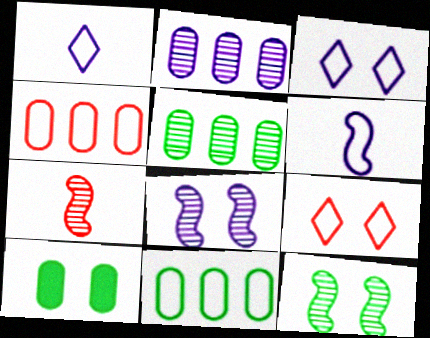[[6, 9, 11], 
[8, 9, 10]]